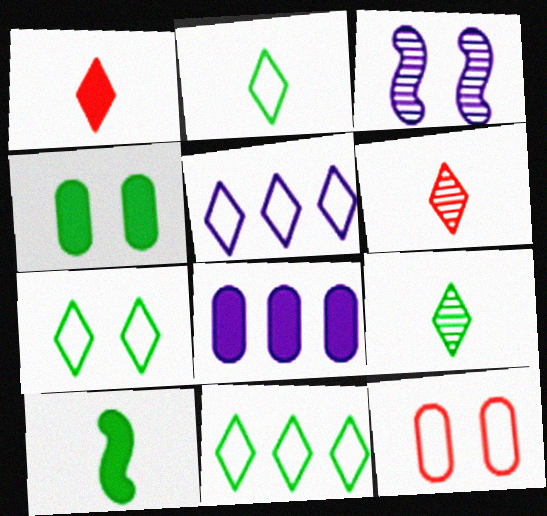[[2, 7, 11]]